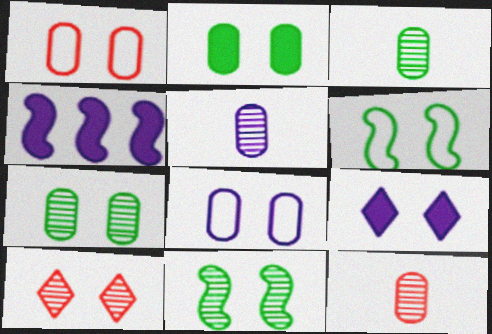[[1, 9, 11], 
[3, 5, 12]]